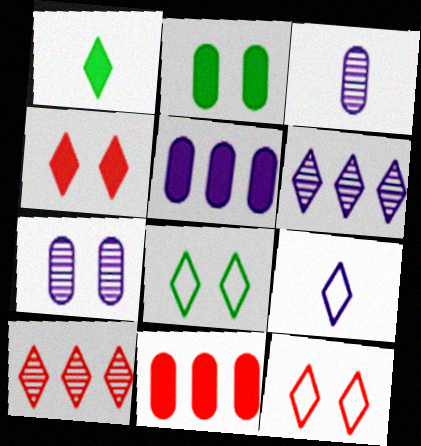[[1, 6, 12]]